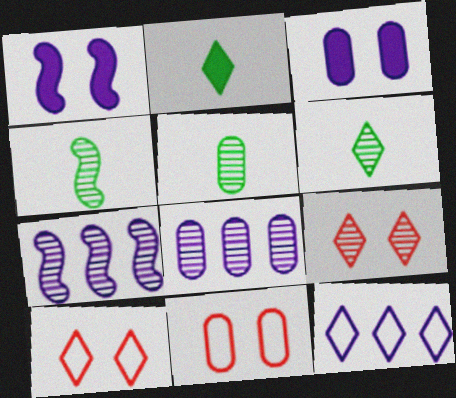[[2, 7, 11], 
[2, 9, 12], 
[4, 5, 6], 
[4, 8, 9], 
[5, 7, 9]]